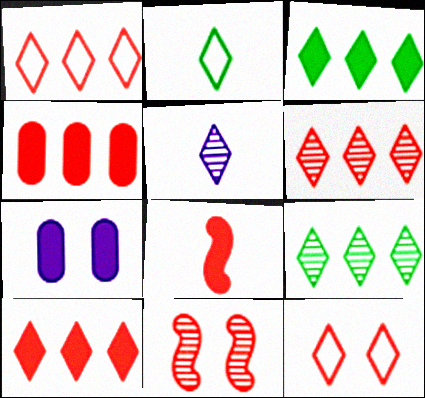[[1, 6, 10], 
[3, 5, 12], 
[3, 7, 8]]